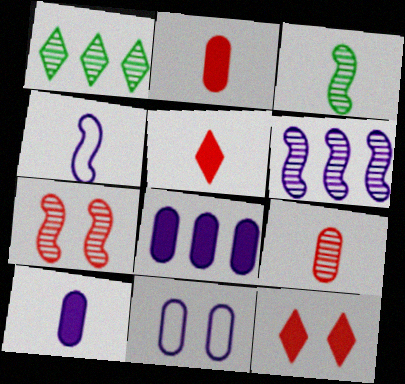[[3, 6, 7]]